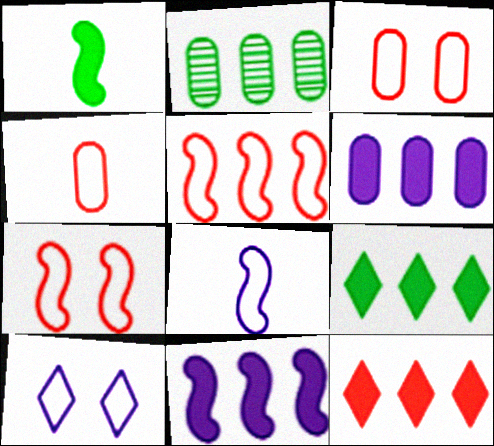[]